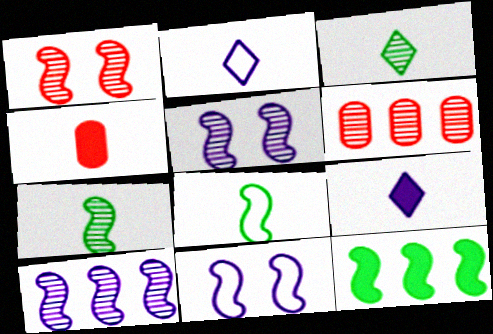[[1, 7, 10], 
[2, 4, 7], 
[3, 5, 6]]